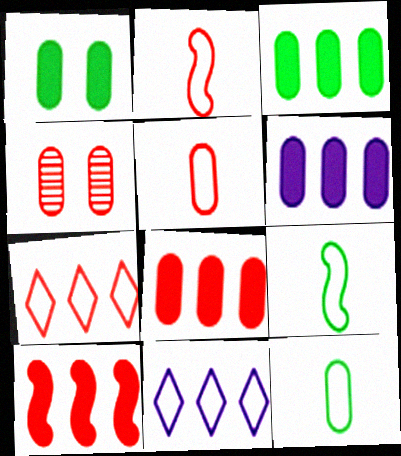[[3, 6, 8], 
[4, 5, 8], 
[4, 6, 12]]